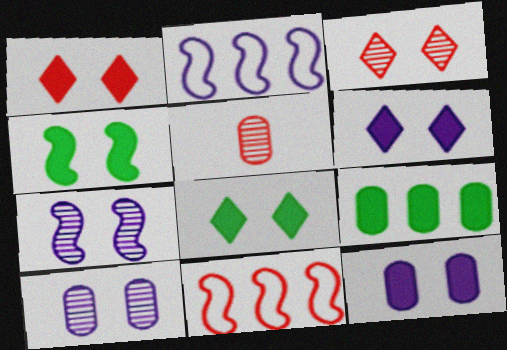[[1, 4, 12], 
[1, 5, 11], 
[1, 6, 8], 
[2, 5, 8]]